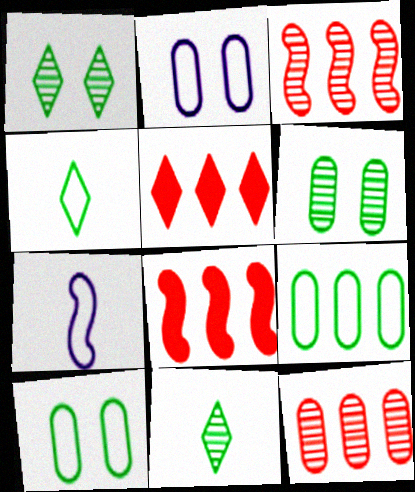[[2, 8, 11], 
[5, 6, 7]]